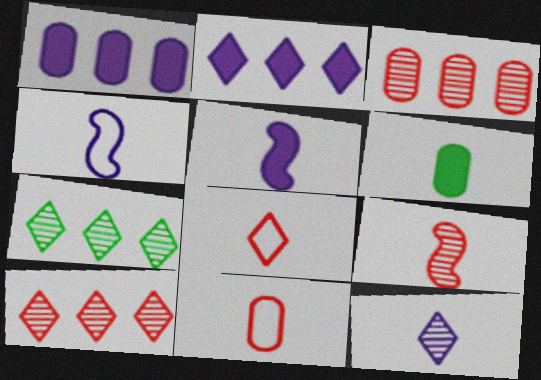[]